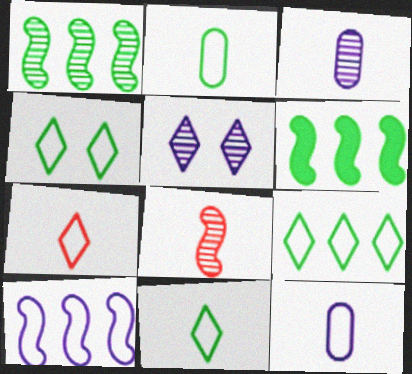[[4, 9, 11]]